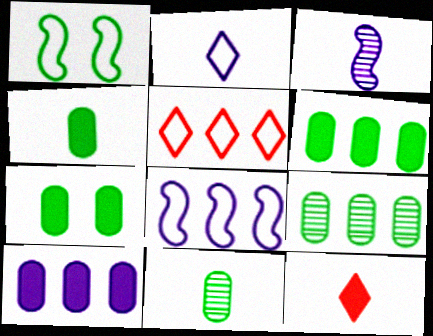[[3, 5, 7], 
[4, 6, 7]]